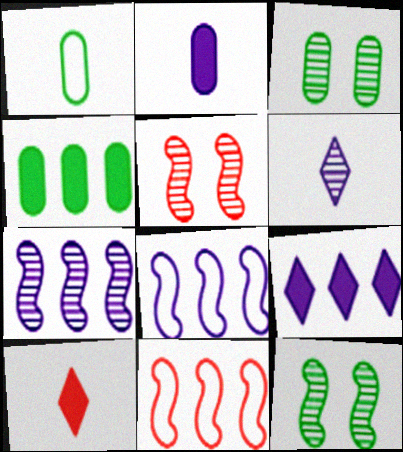[[1, 3, 4], 
[1, 5, 9], 
[3, 8, 10]]